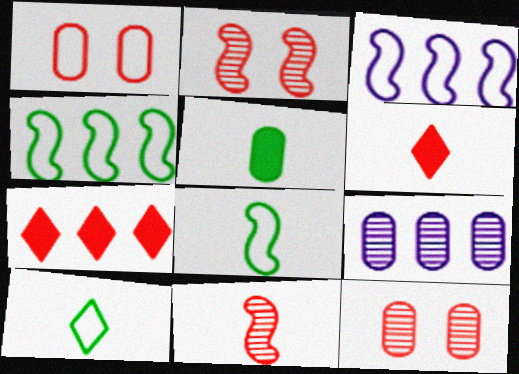[[1, 3, 10], 
[1, 5, 9], 
[1, 7, 11], 
[4, 7, 9]]